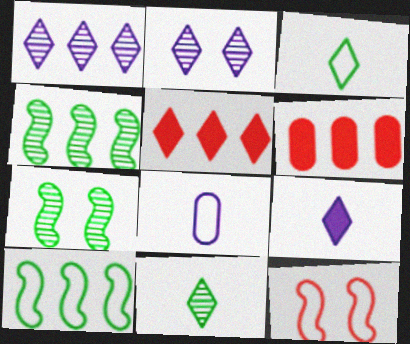[[1, 6, 10], 
[2, 3, 5], 
[5, 7, 8]]